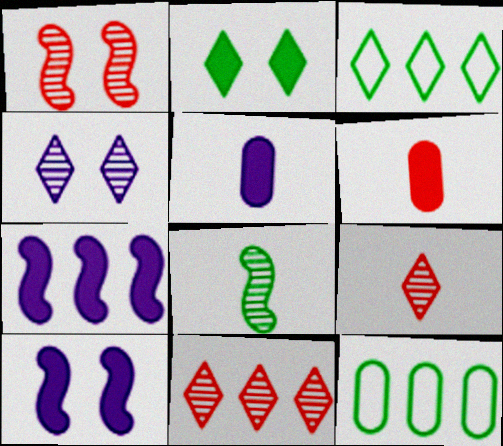[[1, 3, 5], 
[2, 6, 7], 
[2, 8, 12], 
[7, 11, 12], 
[9, 10, 12]]